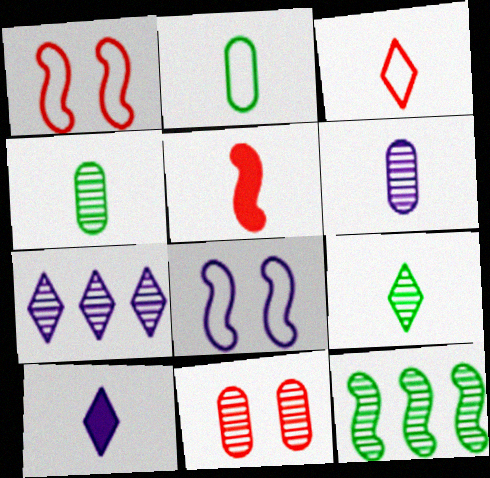[[3, 9, 10], 
[5, 8, 12]]